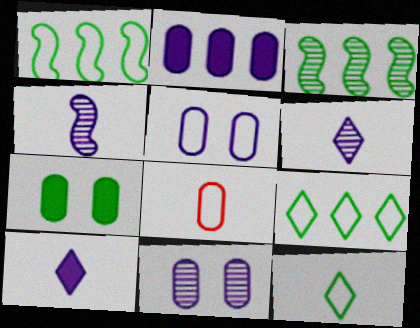[[3, 7, 12]]